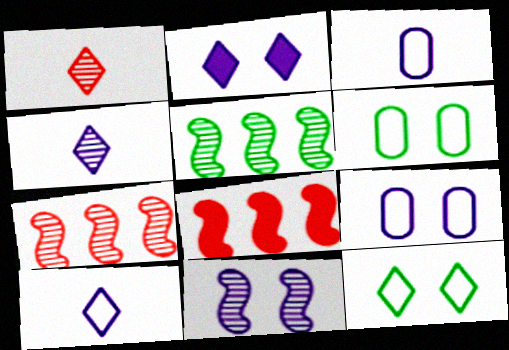[[2, 9, 11], 
[4, 6, 8]]